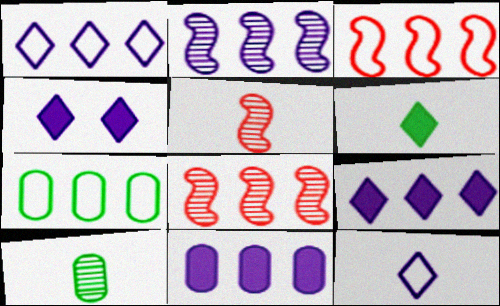[[1, 2, 11], 
[1, 3, 7], 
[3, 4, 10], 
[4, 5, 7], 
[7, 8, 9]]